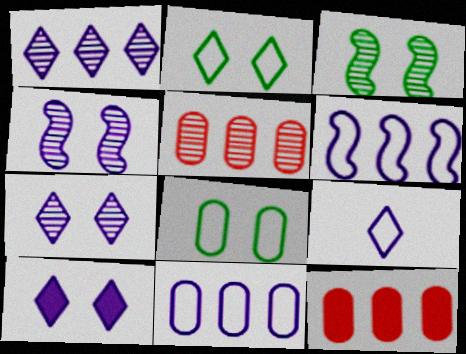[[1, 9, 10], 
[3, 9, 12]]